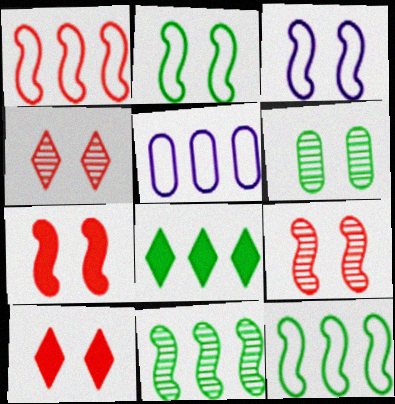[[3, 6, 10]]